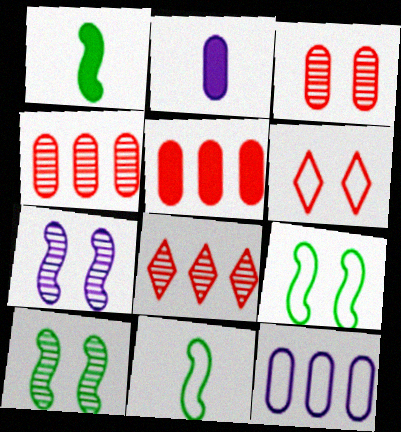[[2, 8, 9], 
[6, 11, 12]]